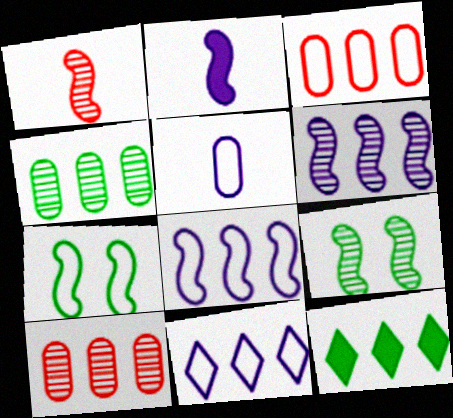[[1, 6, 9], 
[3, 6, 12], 
[8, 10, 12]]